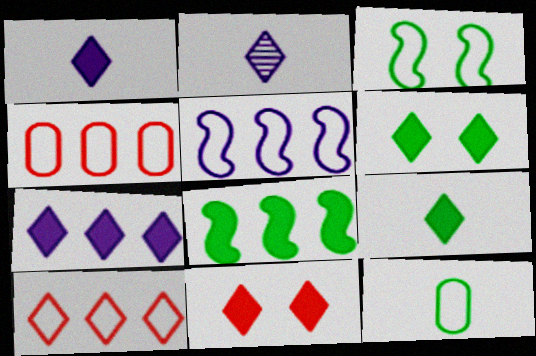[[2, 6, 10], 
[7, 9, 11]]